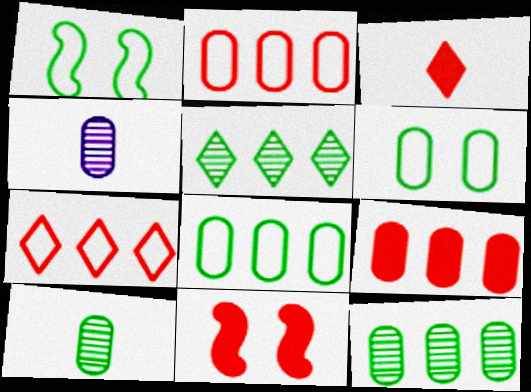[[3, 9, 11], 
[4, 6, 9]]